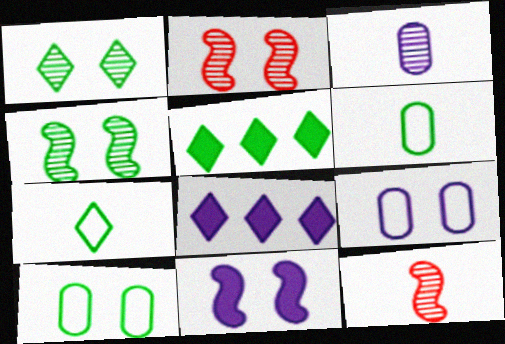[[1, 5, 7], 
[2, 6, 8], 
[4, 5, 6], 
[5, 9, 12], 
[8, 10, 12]]